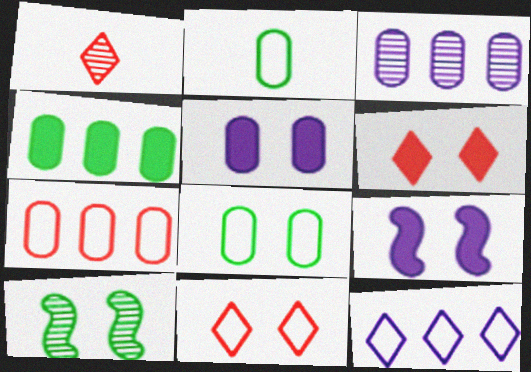[[1, 3, 10], 
[3, 4, 7], 
[5, 10, 11]]